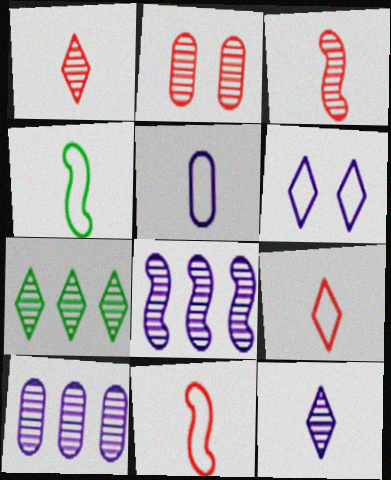[[4, 5, 9]]